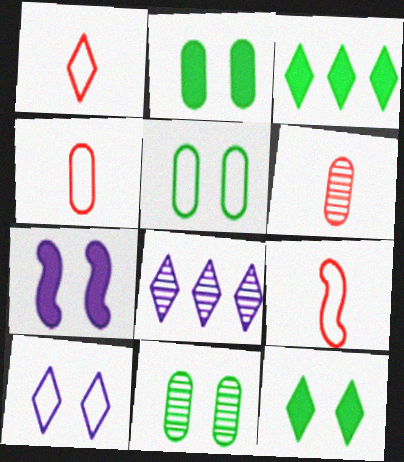[[1, 4, 9], 
[1, 8, 12], 
[2, 5, 11], 
[2, 8, 9]]